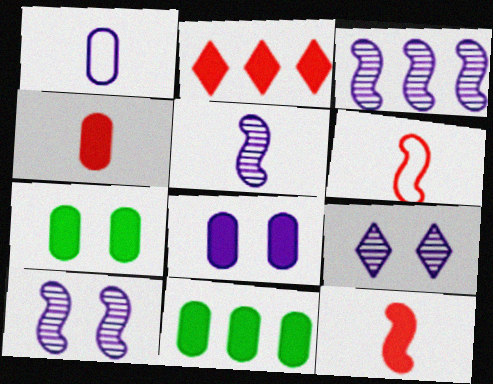[[3, 5, 10], 
[4, 8, 11], 
[6, 9, 11]]